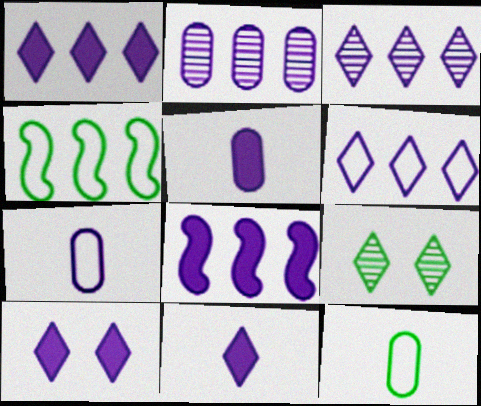[[1, 3, 6], 
[1, 10, 11], 
[2, 6, 8], 
[5, 8, 10]]